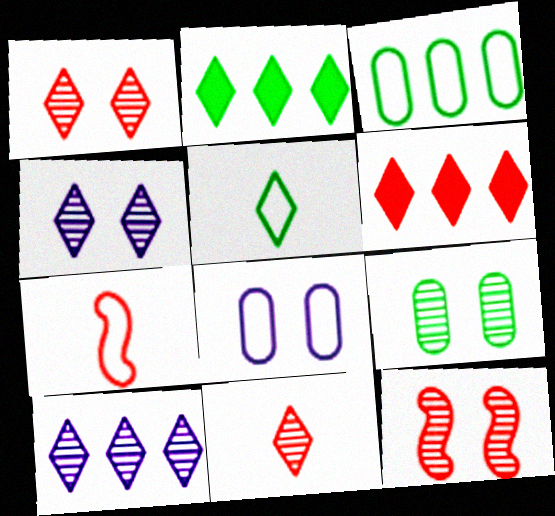[[4, 5, 6], 
[4, 9, 12]]